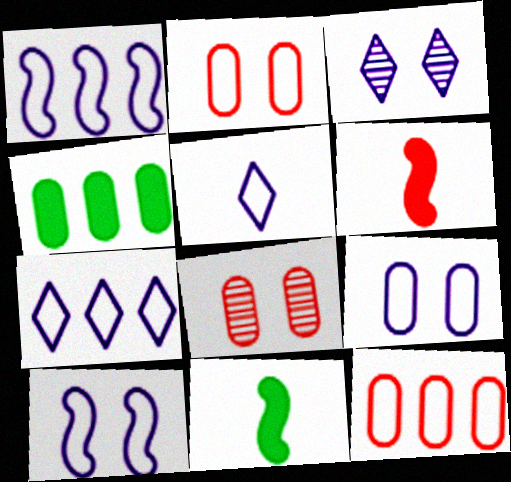[[1, 5, 9], 
[3, 11, 12], 
[7, 8, 11]]